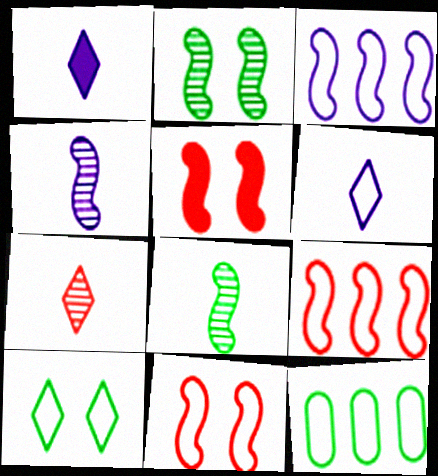[[3, 5, 8], 
[6, 11, 12]]